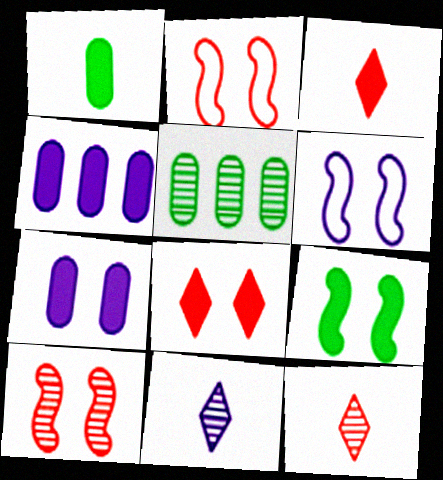[[3, 4, 9], 
[3, 5, 6], 
[4, 6, 11], 
[5, 10, 11], 
[6, 9, 10], 
[7, 8, 9]]